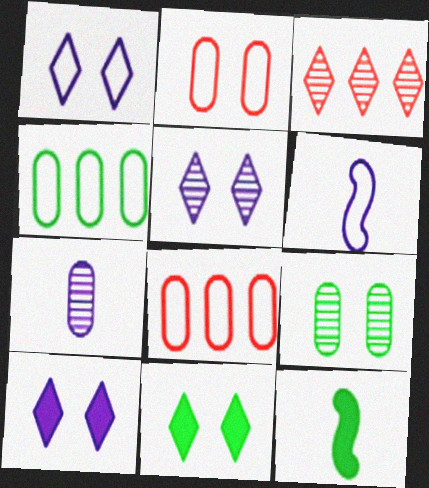[[1, 5, 10], 
[5, 8, 12]]